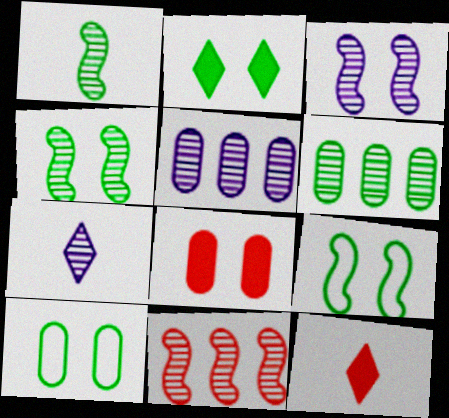[[1, 3, 11], 
[2, 4, 10], 
[3, 5, 7], 
[5, 9, 12]]